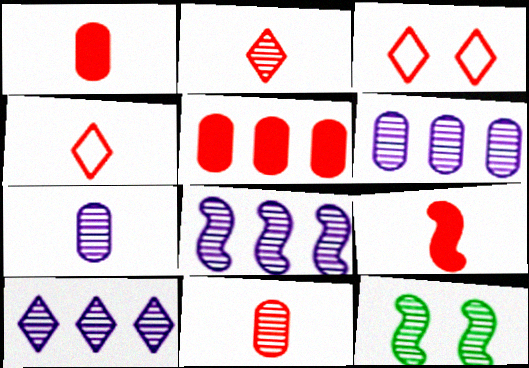[[2, 6, 12], 
[4, 9, 11], 
[6, 8, 10], 
[10, 11, 12]]